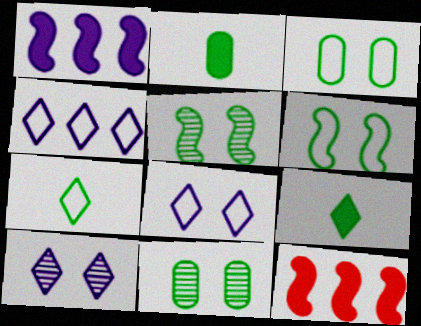[]